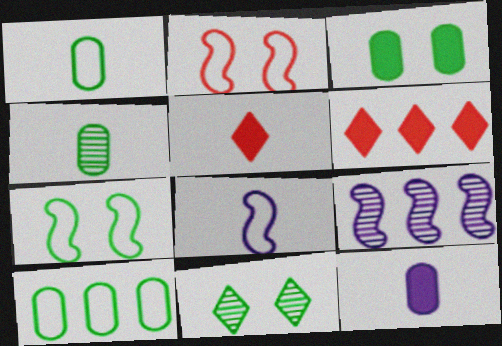[[3, 4, 10], 
[3, 7, 11], 
[4, 5, 8], 
[6, 9, 10]]